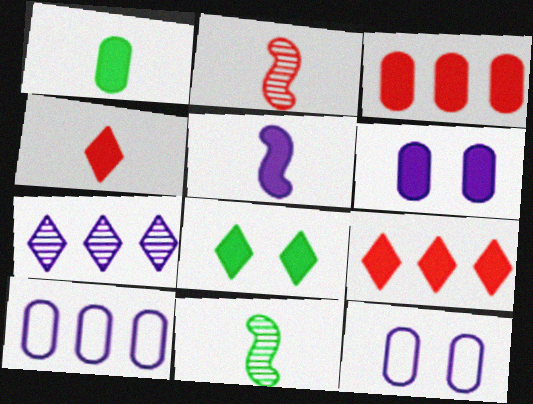[[1, 3, 6], 
[1, 4, 5], 
[2, 8, 10], 
[3, 5, 8], 
[5, 7, 12], 
[9, 11, 12]]